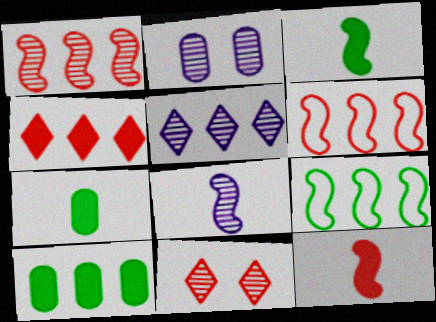[[2, 5, 8], 
[5, 6, 10]]